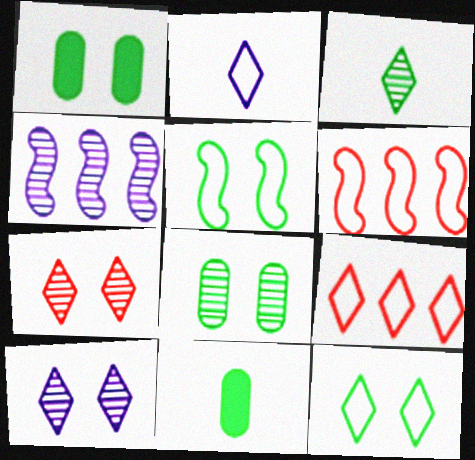[[2, 9, 12], 
[6, 10, 11]]